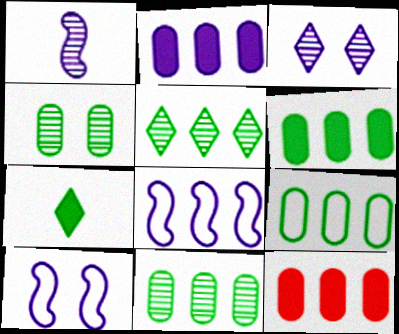[[2, 6, 12], 
[5, 8, 12], 
[6, 9, 11]]